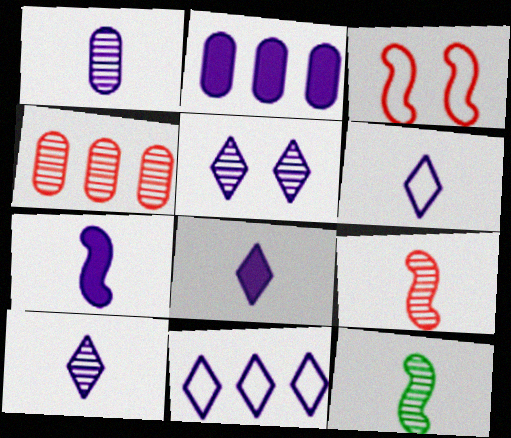[[1, 6, 7], 
[4, 5, 12], 
[5, 8, 11], 
[6, 8, 10]]